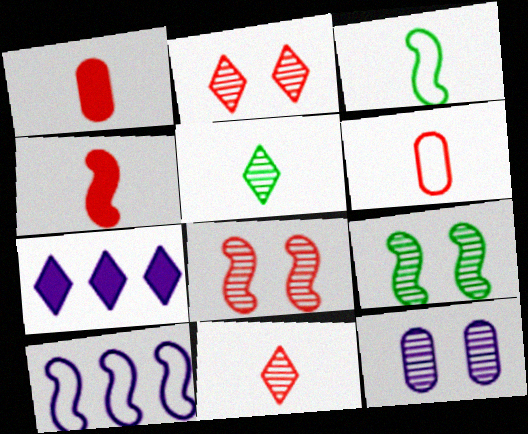[[2, 9, 12], 
[4, 6, 11], 
[4, 9, 10], 
[6, 7, 9]]